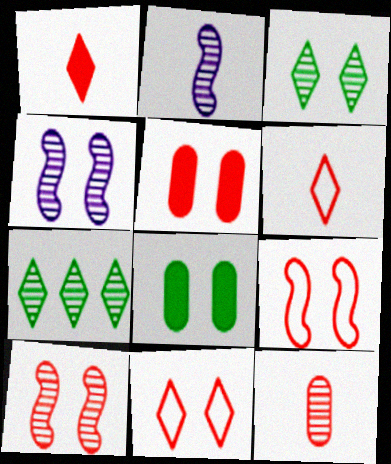[[4, 7, 12], 
[4, 8, 11], 
[5, 10, 11]]